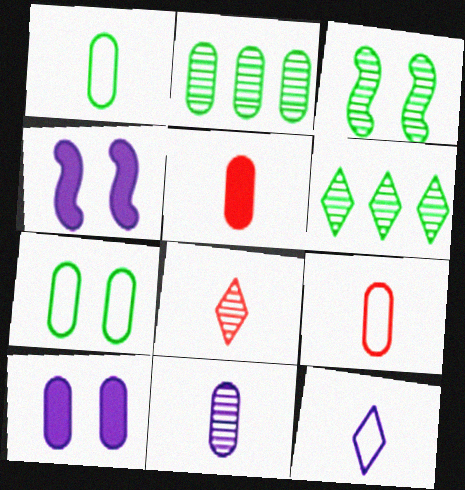[[1, 5, 11], 
[2, 9, 10], 
[4, 6, 9]]